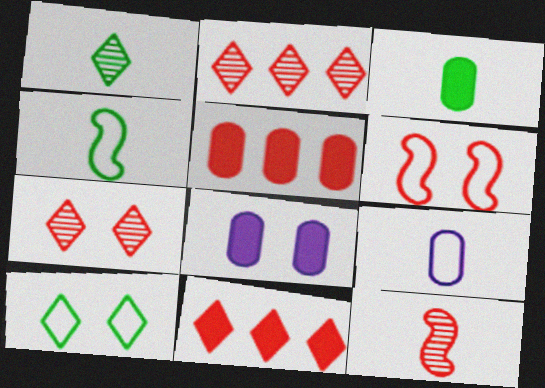[[1, 3, 4], 
[2, 4, 8], 
[3, 5, 8]]